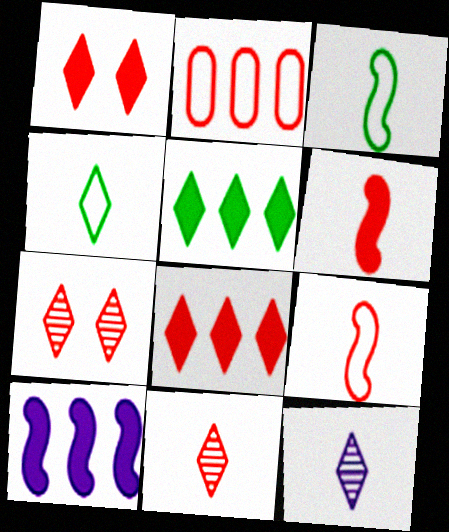[[2, 6, 7]]